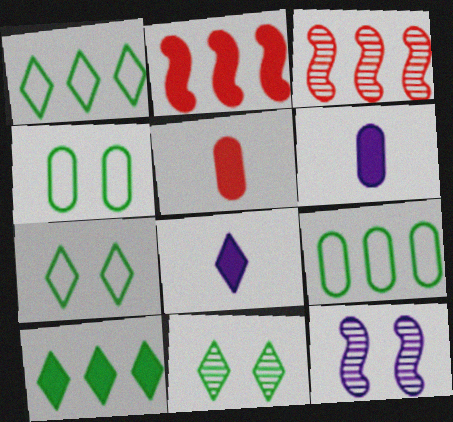[[1, 5, 12], 
[3, 4, 8], 
[3, 6, 7]]